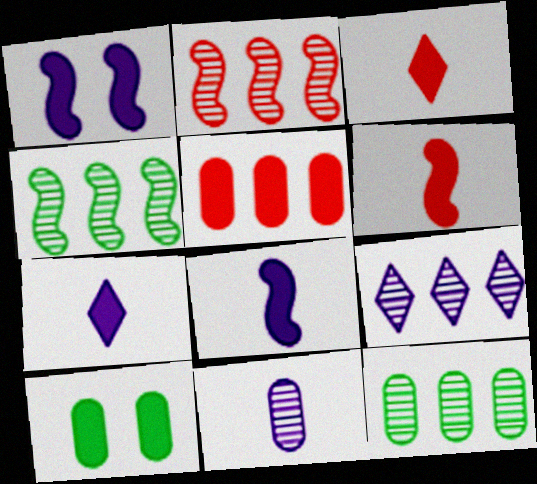[[2, 9, 12]]